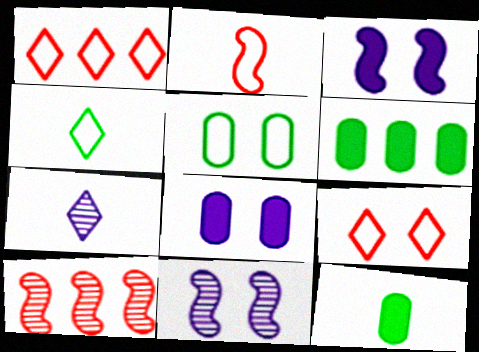[[1, 11, 12], 
[2, 7, 12], 
[4, 8, 10]]